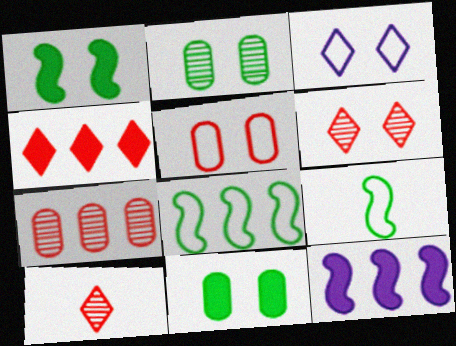[]